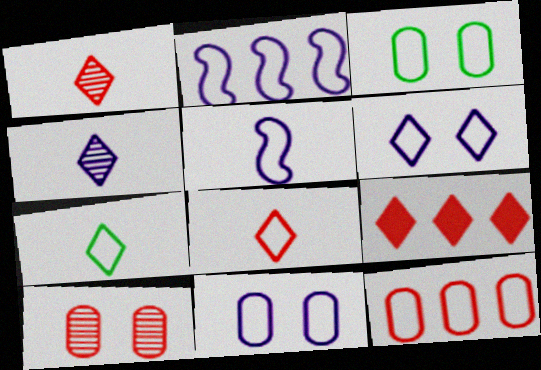[[2, 3, 8]]